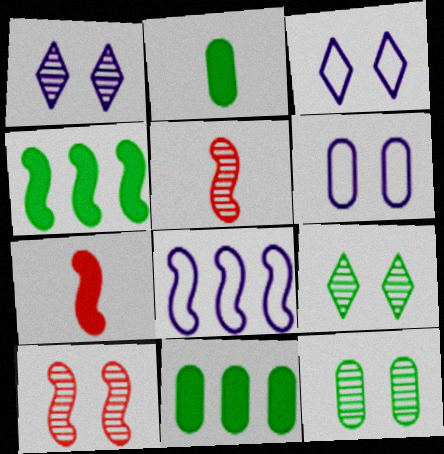[[1, 10, 12], 
[3, 5, 11]]